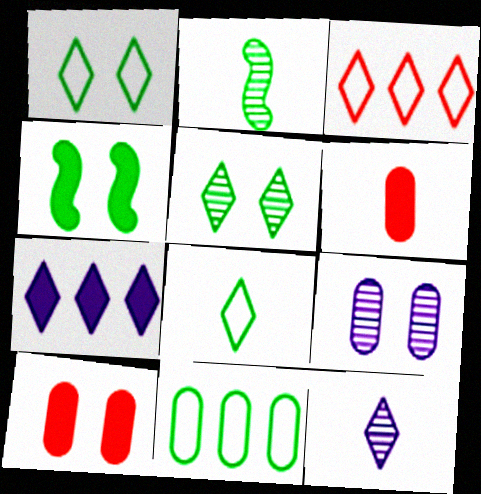[[4, 6, 7], 
[6, 9, 11]]